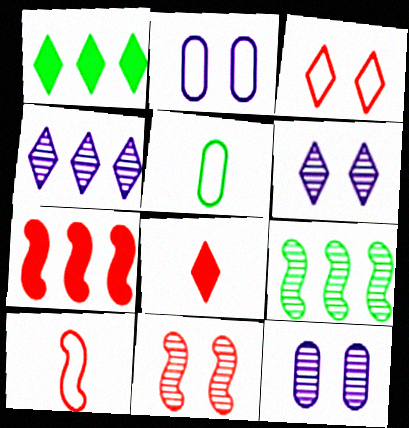[[1, 10, 12], 
[2, 8, 9], 
[5, 6, 7], 
[7, 10, 11]]